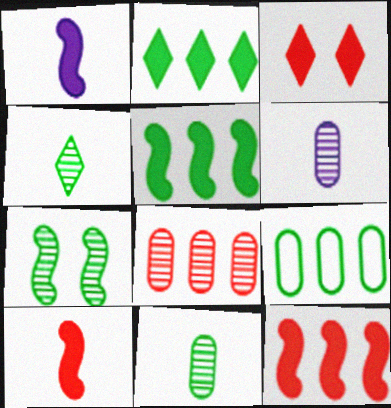[]